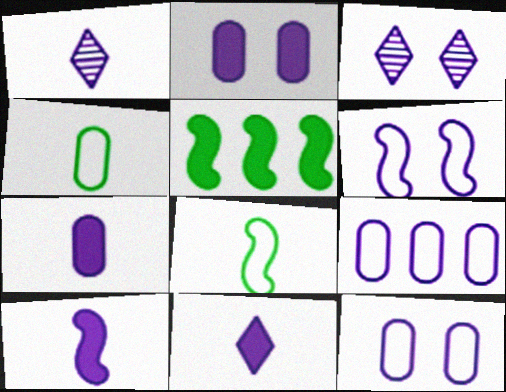[[2, 3, 6], 
[3, 9, 10], 
[7, 10, 11]]